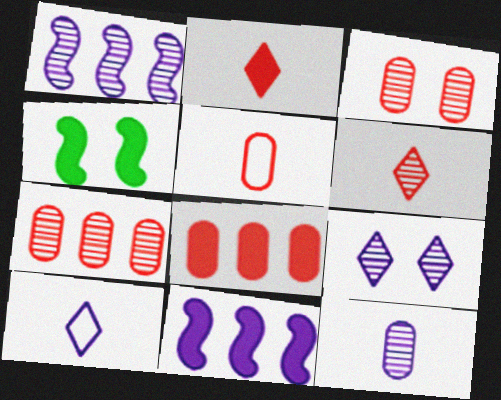[[1, 9, 12], 
[3, 5, 8], 
[4, 7, 10]]